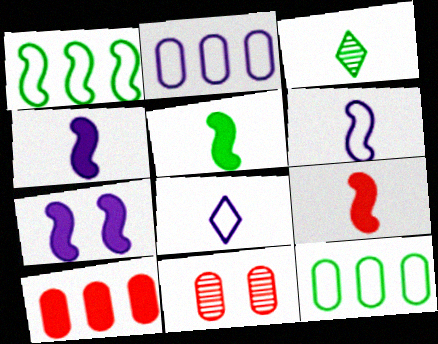[[4, 5, 9]]